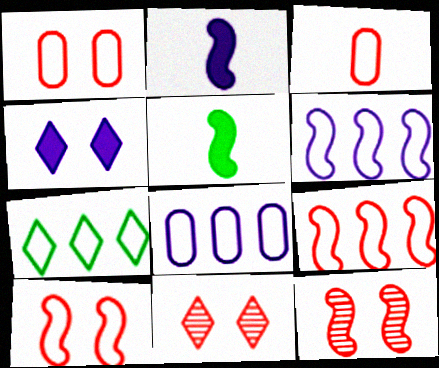[[5, 6, 12], 
[5, 8, 11], 
[7, 8, 9]]